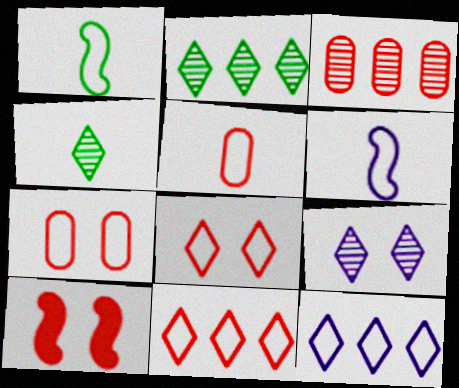[[1, 7, 12]]